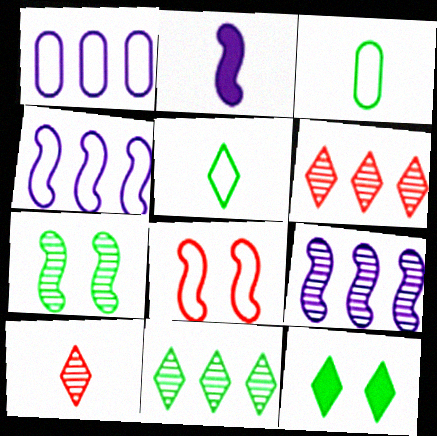[[1, 5, 8], 
[2, 3, 10], 
[5, 11, 12]]